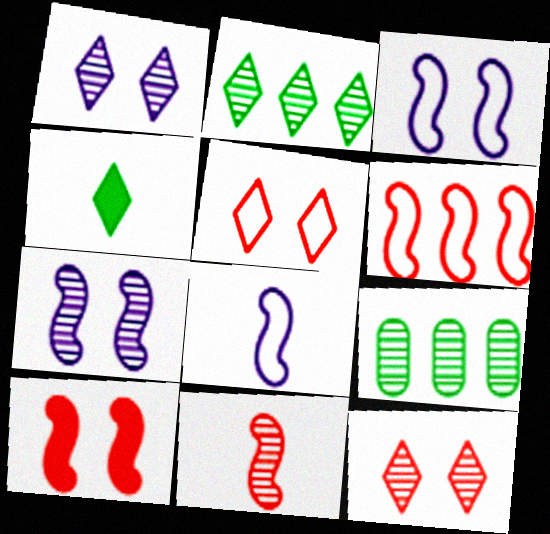[[1, 9, 11], 
[6, 10, 11]]